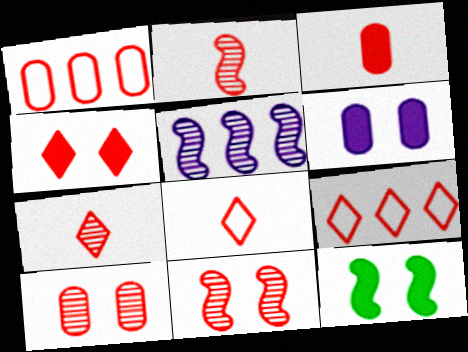[[1, 2, 4], 
[1, 3, 10], 
[2, 3, 8], 
[3, 9, 11], 
[4, 6, 12], 
[4, 7, 9]]